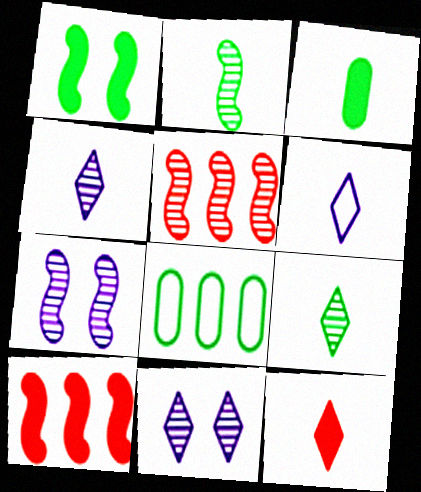[[1, 8, 9], 
[2, 5, 7], 
[6, 9, 12], 
[7, 8, 12]]